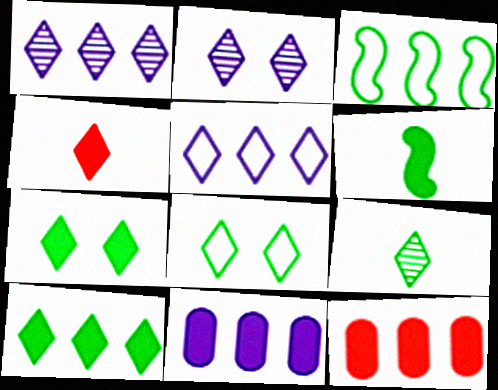[[1, 3, 12], 
[1, 4, 8], 
[8, 9, 10]]